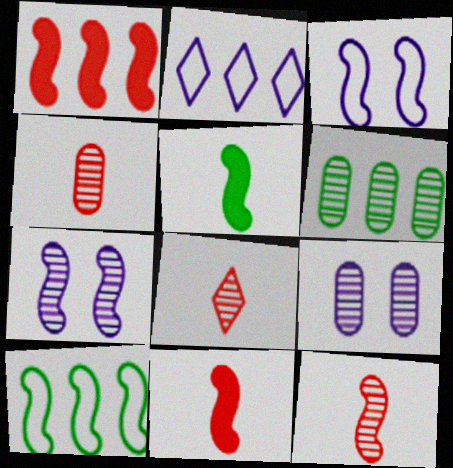[[1, 2, 6], 
[4, 6, 9], 
[4, 8, 12], 
[6, 7, 8], 
[7, 10, 11]]